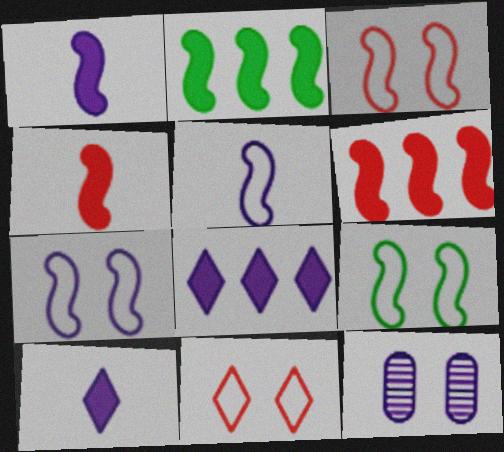[[3, 7, 9], 
[5, 8, 12]]